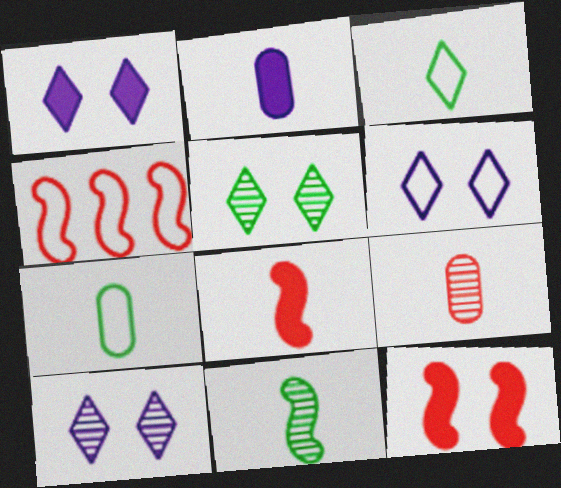[[1, 6, 10], 
[2, 4, 5], 
[2, 7, 9], 
[4, 6, 7]]